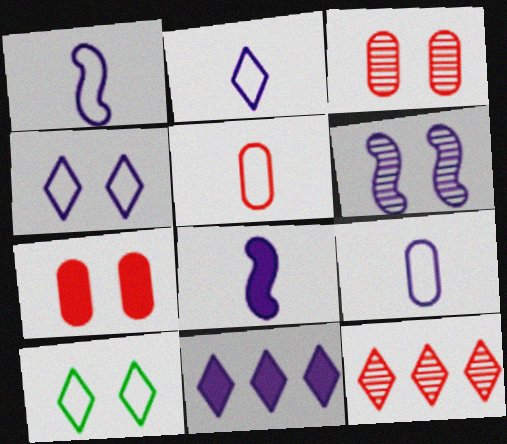[[1, 2, 9], 
[6, 7, 10], 
[6, 9, 11]]